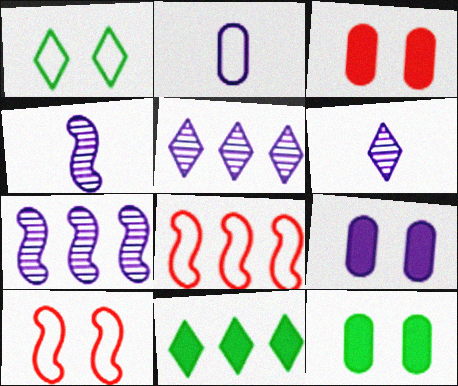[[1, 2, 8], 
[3, 9, 12], 
[6, 8, 12]]